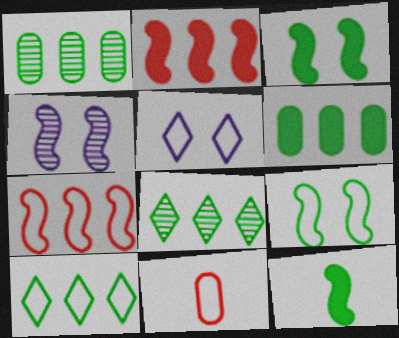[[4, 7, 12]]